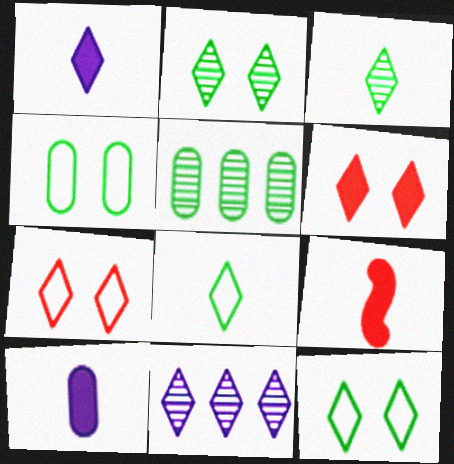[[4, 9, 11], 
[6, 8, 11]]